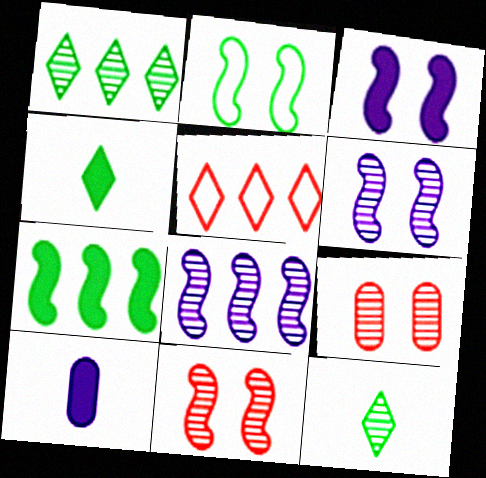[[2, 3, 11], 
[8, 9, 12]]